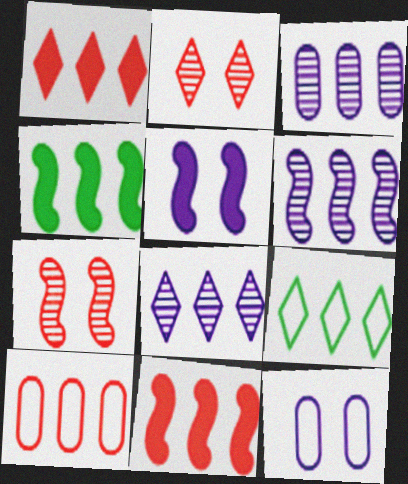[[1, 8, 9], 
[3, 6, 8], 
[3, 9, 11], 
[4, 8, 10]]